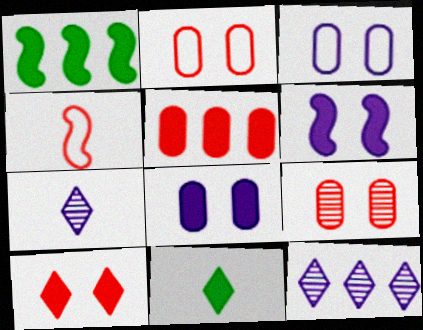[[1, 2, 7], 
[5, 6, 11]]